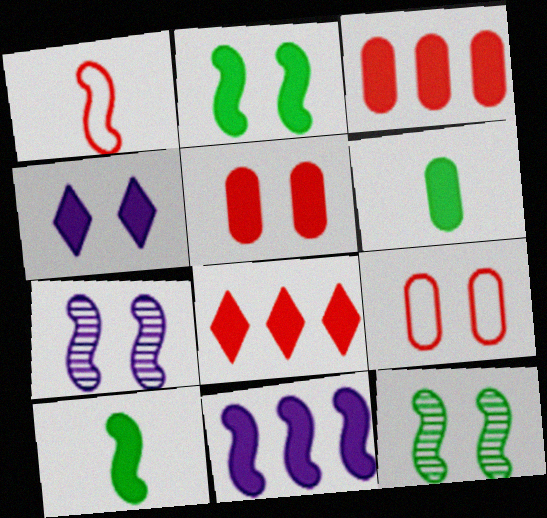[[1, 11, 12], 
[2, 4, 5], 
[3, 4, 10], 
[4, 9, 12]]